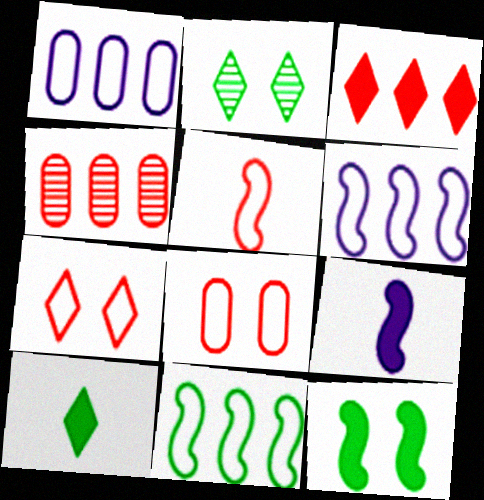[]